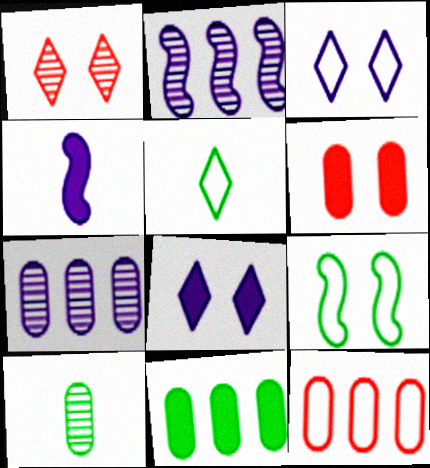[[1, 2, 10], 
[2, 5, 6], 
[3, 4, 7], 
[7, 11, 12]]